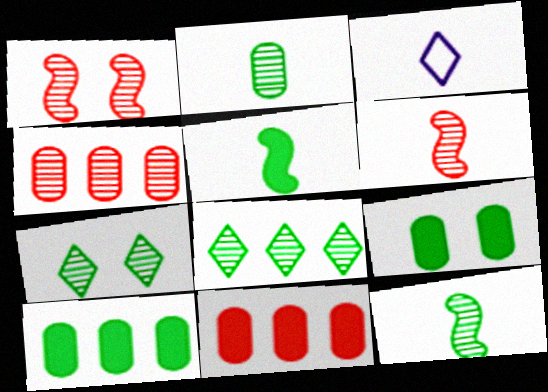[[1, 3, 10]]